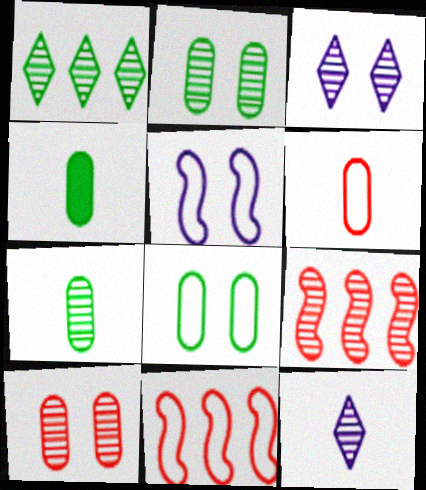[[2, 9, 12], 
[3, 4, 11], 
[3, 7, 9]]